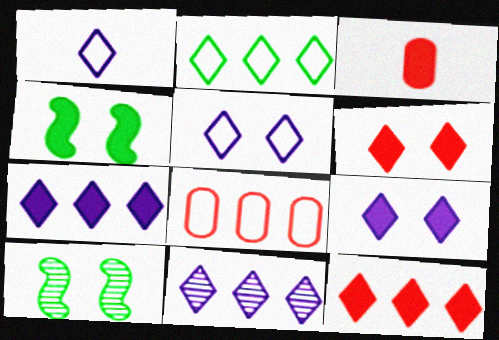[[1, 9, 11], 
[2, 11, 12], 
[3, 4, 7]]